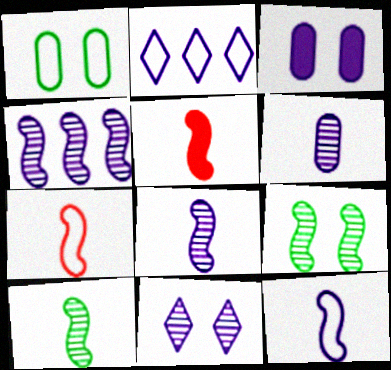[[1, 2, 7], 
[2, 3, 8], 
[4, 6, 11], 
[5, 10, 12]]